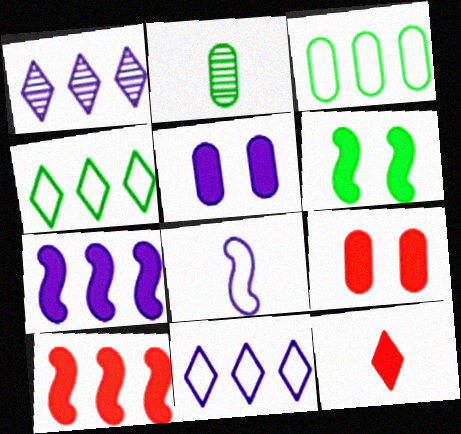[[1, 3, 10], 
[1, 5, 8], 
[2, 4, 6], 
[2, 8, 12], 
[9, 10, 12]]